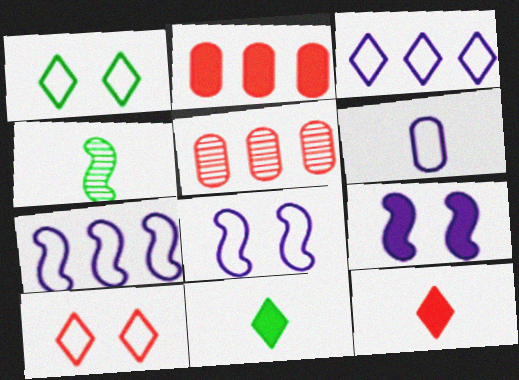[[2, 9, 11], 
[3, 6, 8], 
[4, 6, 12], 
[5, 8, 11]]